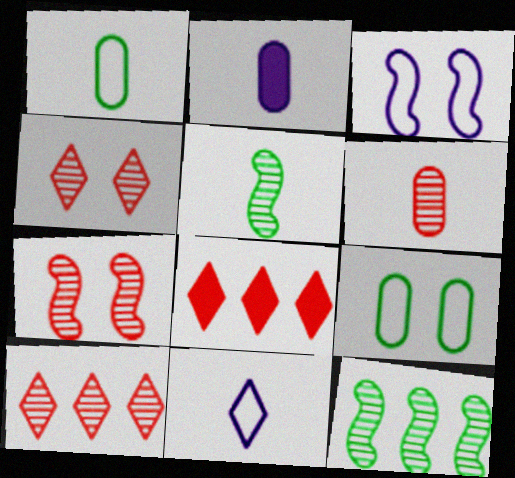[[1, 2, 6], 
[6, 7, 10]]